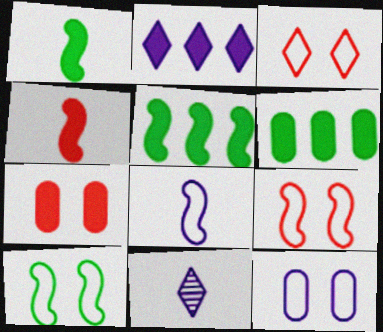[[1, 2, 7], 
[3, 10, 12], 
[6, 9, 11]]